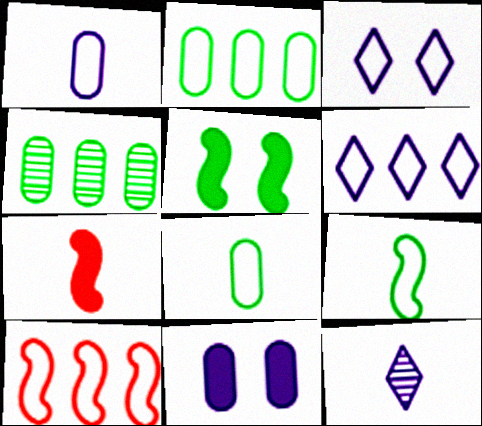[[2, 6, 10], 
[3, 4, 7], 
[3, 8, 10], 
[7, 8, 12]]